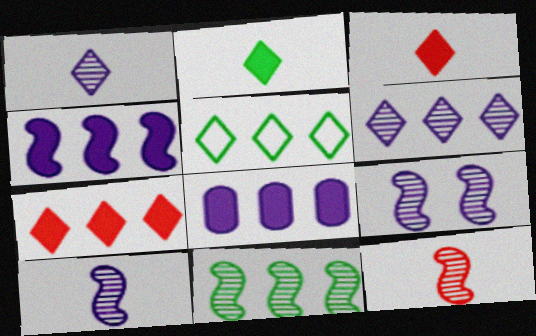[[5, 6, 7], 
[9, 11, 12]]